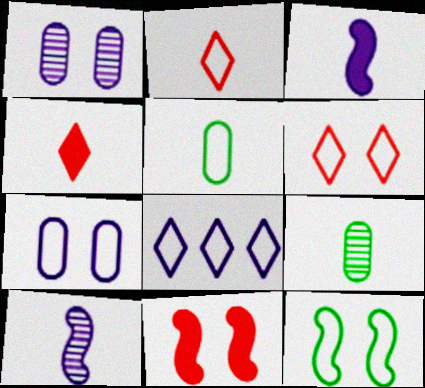[[1, 3, 8], 
[2, 3, 9], 
[4, 5, 10], 
[6, 7, 12], 
[8, 9, 11]]